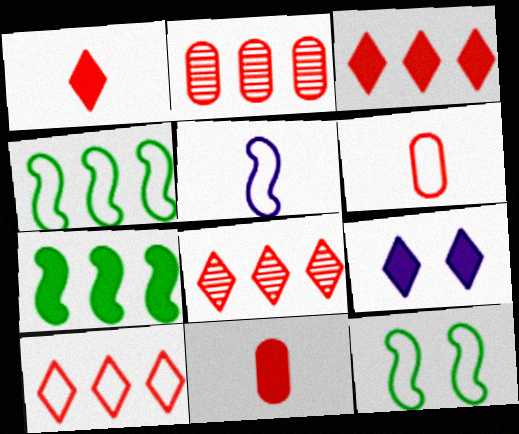[[3, 8, 10], 
[7, 9, 11]]